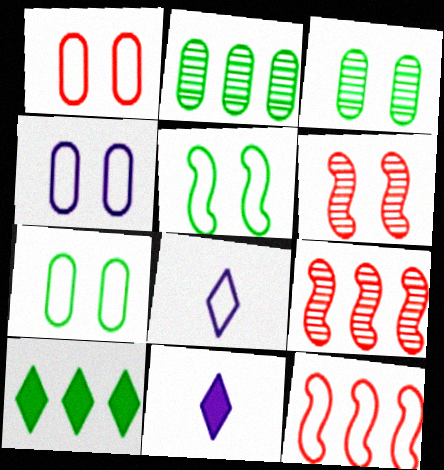[[1, 4, 7], 
[3, 11, 12], 
[7, 8, 12], 
[7, 9, 11]]